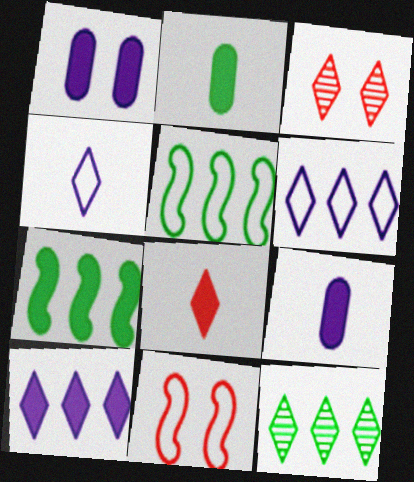[[1, 7, 8], 
[3, 5, 9], 
[9, 11, 12]]